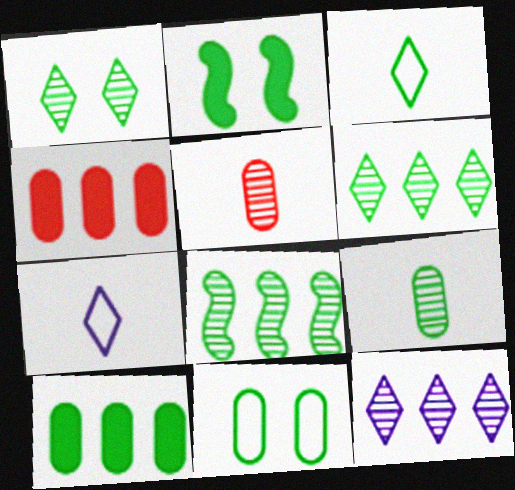[[1, 2, 11], 
[1, 8, 9], 
[9, 10, 11]]